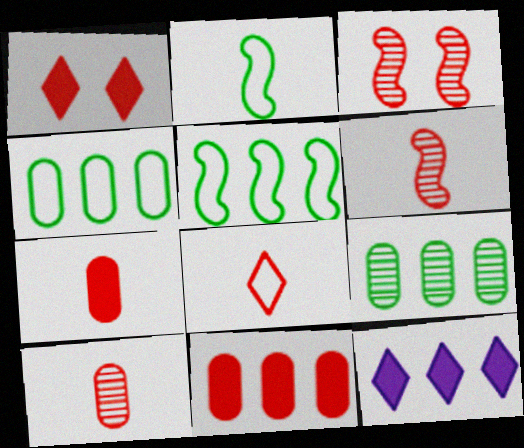[[3, 8, 11], 
[6, 7, 8]]